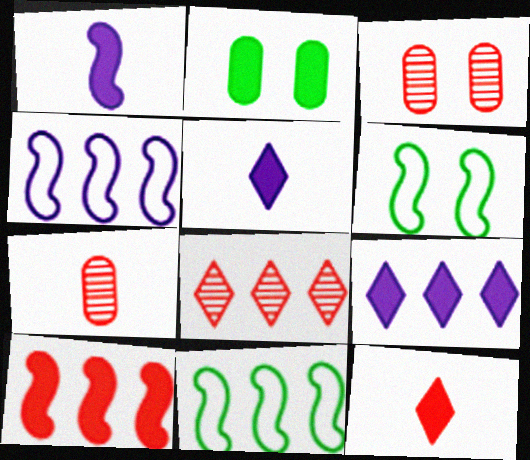[[2, 5, 10], 
[3, 5, 11], 
[6, 7, 9]]